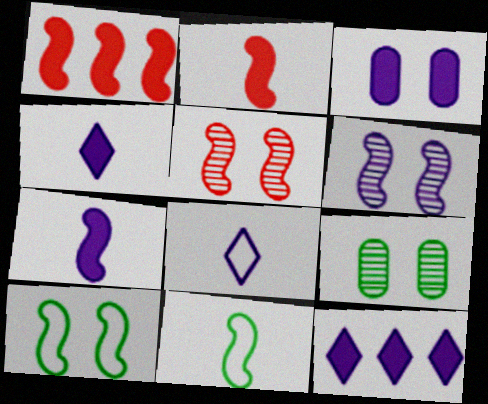[[1, 6, 11], 
[1, 8, 9], 
[3, 7, 12]]